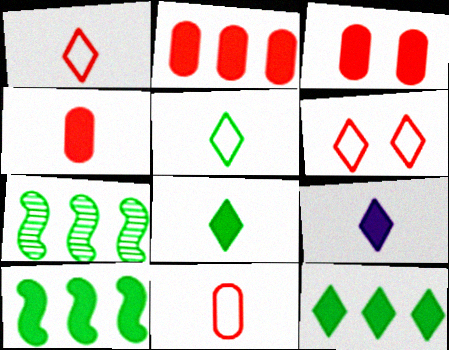[[2, 3, 4], 
[3, 9, 10]]